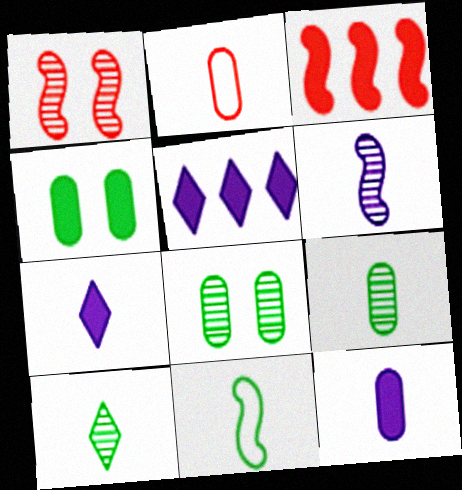[[2, 9, 12], 
[3, 4, 7]]